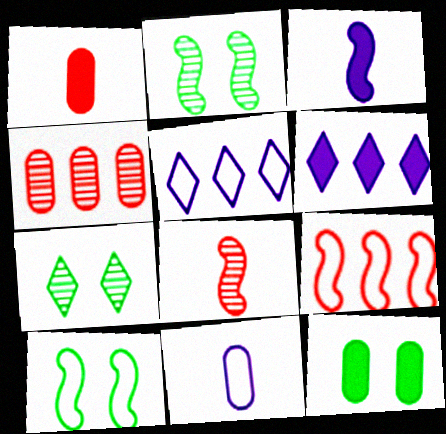[[1, 2, 5], 
[2, 3, 9], 
[4, 11, 12], 
[5, 8, 12], 
[7, 10, 12]]